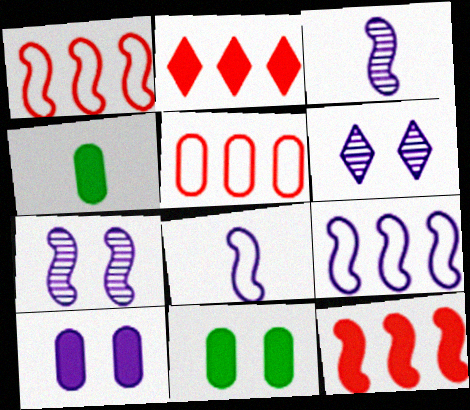[[1, 4, 6]]